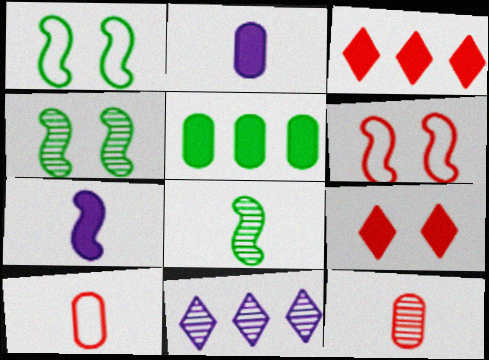[[3, 6, 12], 
[4, 11, 12], 
[5, 7, 9]]